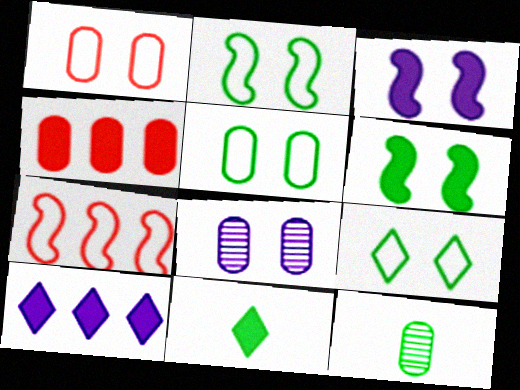[[2, 5, 9], 
[3, 4, 11], 
[7, 8, 11]]